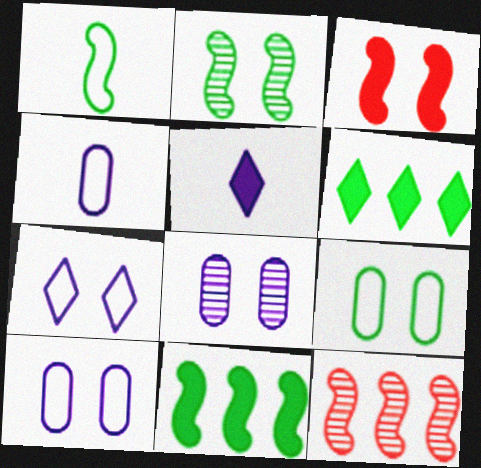[[1, 2, 11], 
[5, 9, 12]]